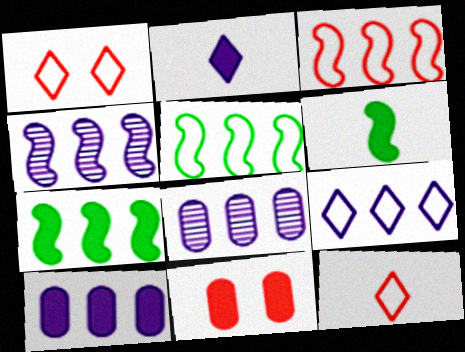[[1, 6, 8], 
[2, 7, 11], 
[3, 4, 7], 
[4, 9, 10]]